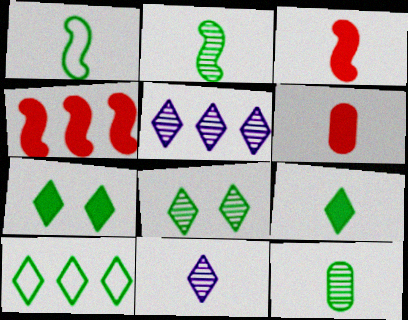[[1, 6, 11], 
[1, 9, 12], 
[8, 9, 10]]